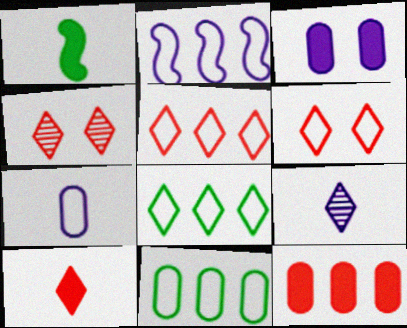[[2, 3, 9], 
[2, 5, 11], 
[4, 5, 10]]